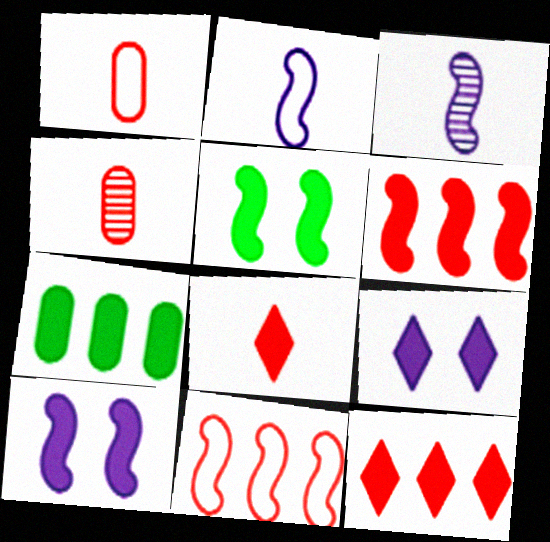[[3, 5, 11], 
[7, 8, 10]]